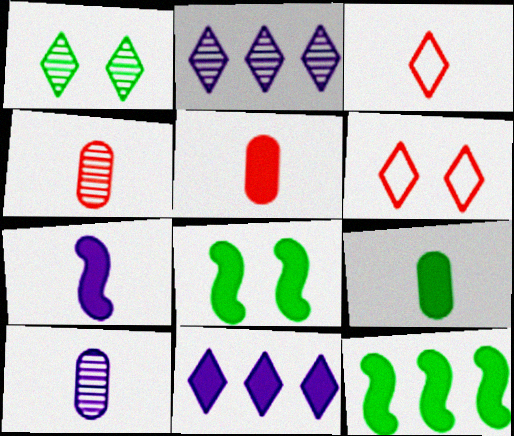[[1, 3, 11], 
[5, 8, 11], 
[6, 10, 12]]